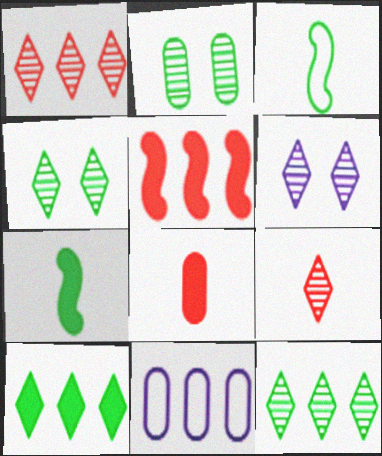[[2, 3, 10], 
[2, 8, 11], 
[5, 11, 12], 
[6, 9, 12]]